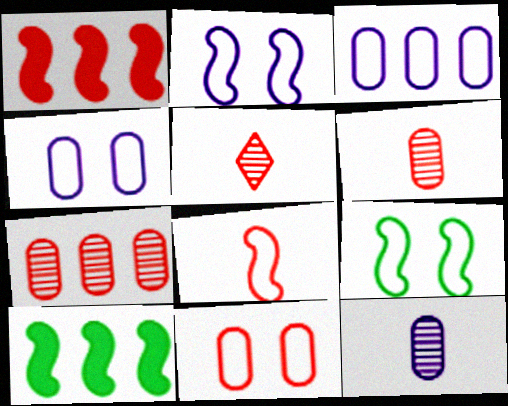[[1, 5, 11], 
[4, 5, 10]]